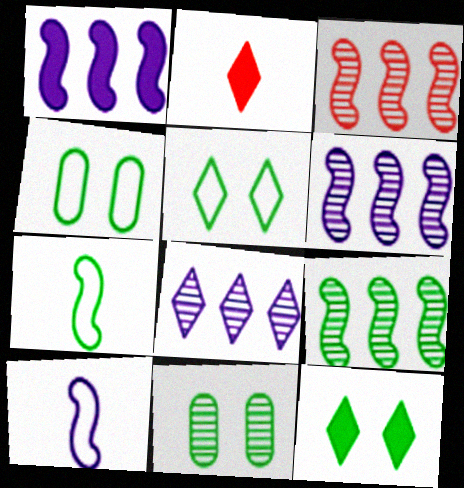[[2, 4, 6], 
[2, 5, 8], 
[3, 6, 9]]